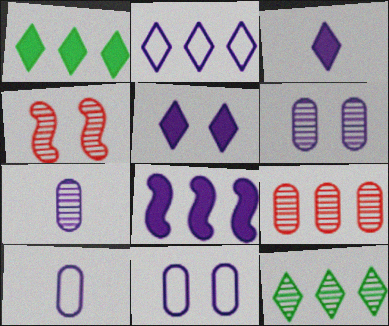[[1, 4, 10], 
[4, 7, 12]]